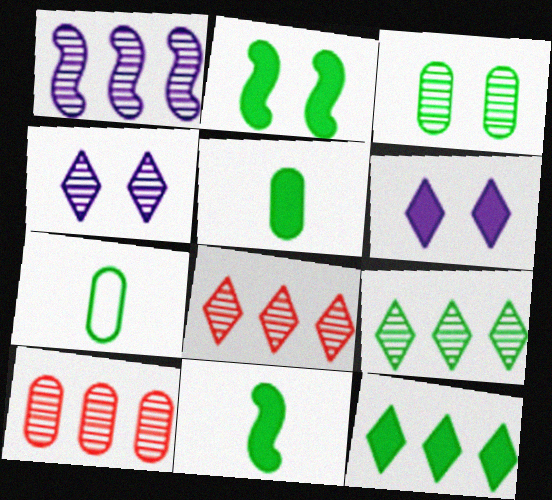[[1, 9, 10], 
[2, 5, 12], 
[2, 7, 9]]